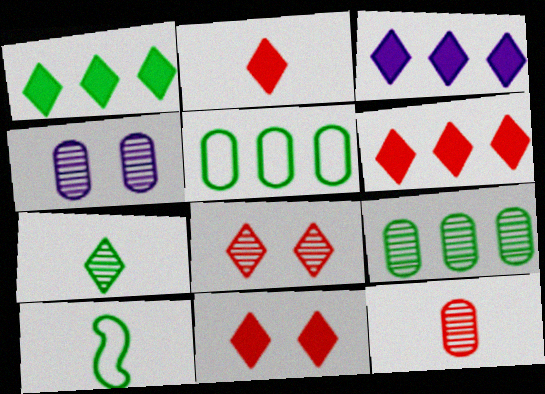[[1, 3, 6], 
[2, 6, 11], 
[4, 6, 10], 
[4, 9, 12]]